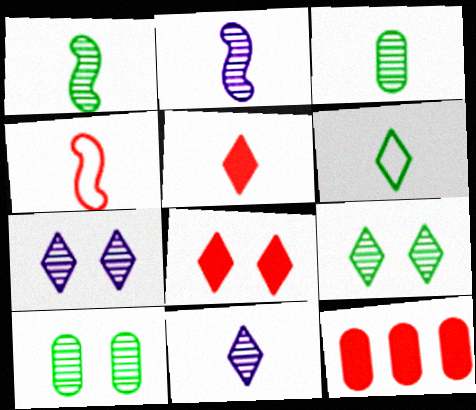[[5, 6, 11]]